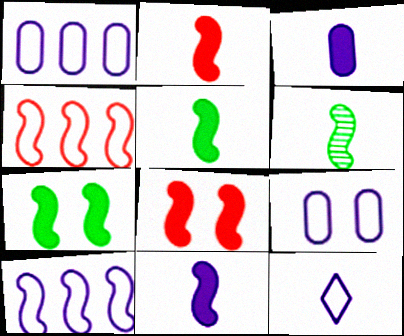[[2, 5, 11], 
[6, 8, 10], 
[9, 10, 12]]